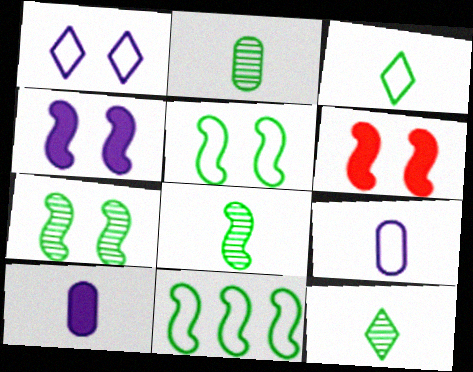[[2, 8, 12]]